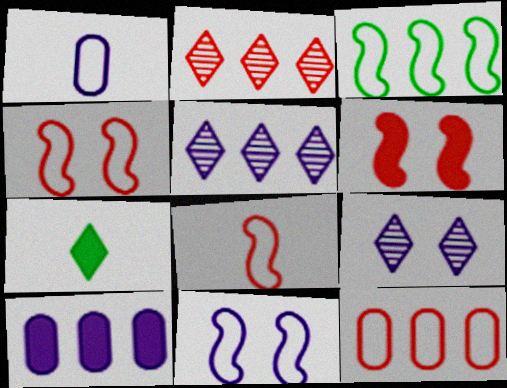[[2, 3, 10], 
[3, 8, 11], 
[6, 7, 10]]